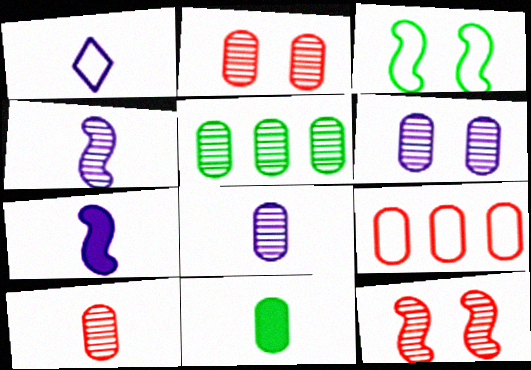[[1, 3, 9], 
[1, 7, 8], 
[2, 5, 8], 
[5, 6, 10], 
[6, 9, 11]]